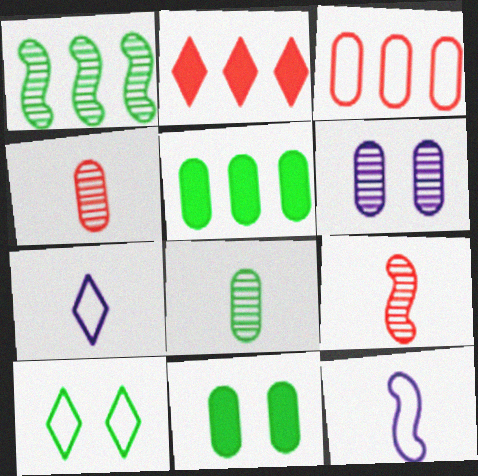[[3, 10, 12]]